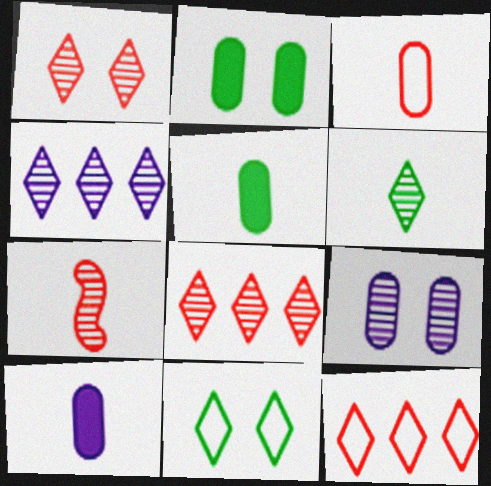[[1, 4, 6]]